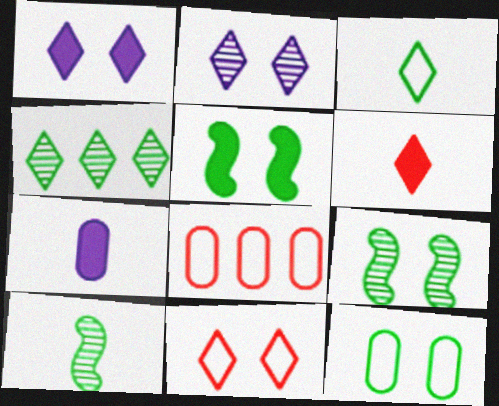[[1, 8, 10]]